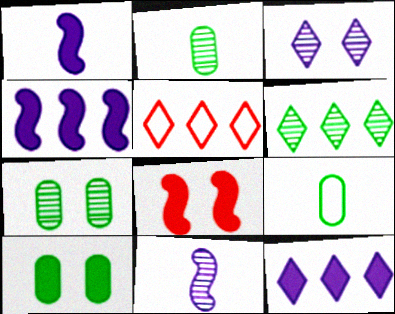[[1, 5, 7], 
[5, 6, 12], 
[5, 10, 11]]